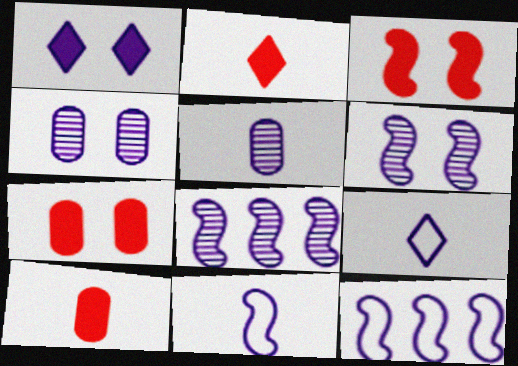[[1, 5, 12]]